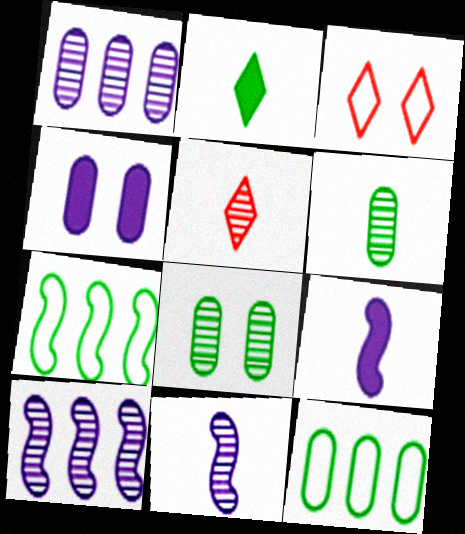[[2, 7, 8], 
[4, 5, 7], 
[5, 6, 11], 
[5, 8, 10]]